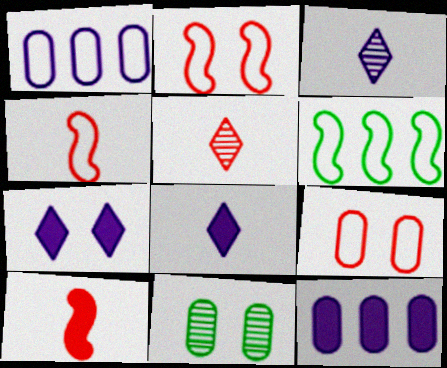[[2, 7, 11]]